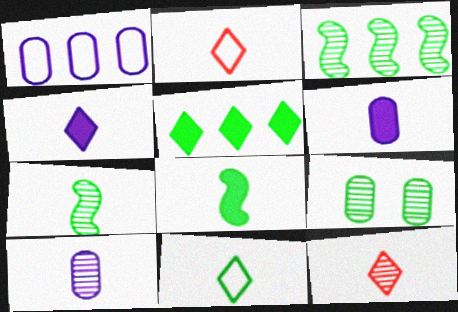[[2, 6, 7], 
[2, 8, 10], 
[4, 11, 12], 
[7, 10, 12]]